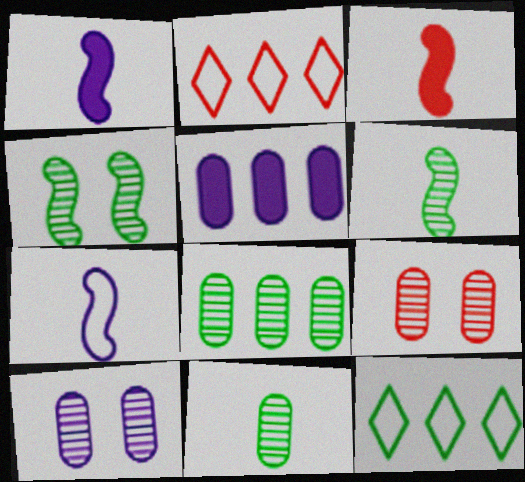[[1, 9, 12], 
[2, 3, 9], 
[3, 6, 7], 
[3, 10, 12]]